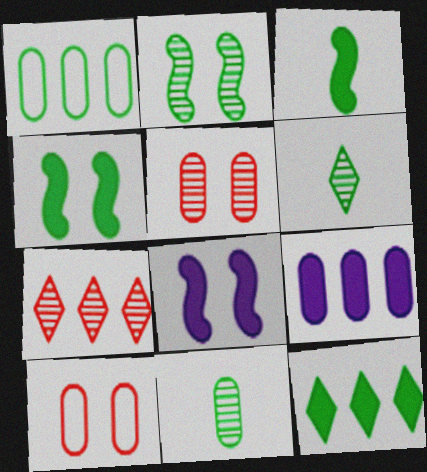[[1, 4, 6], 
[9, 10, 11]]